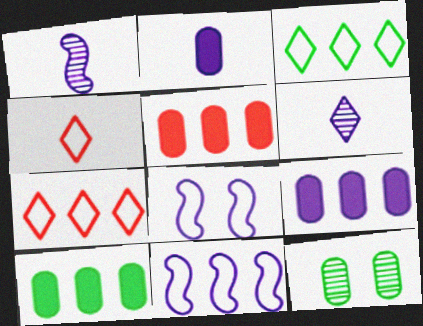[[5, 9, 10], 
[6, 8, 9]]